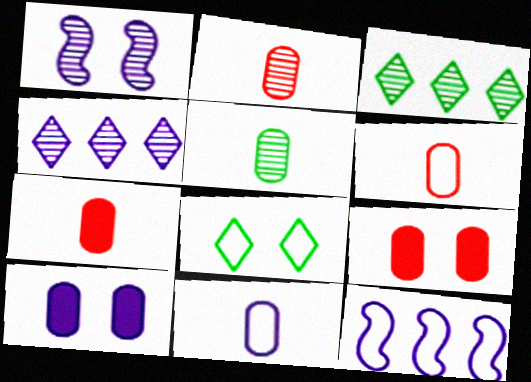[[1, 2, 3], 
[1, 8, 9], 
[2, 6, 7], 
[5, 7, 11], 
[6, 8, 12]]